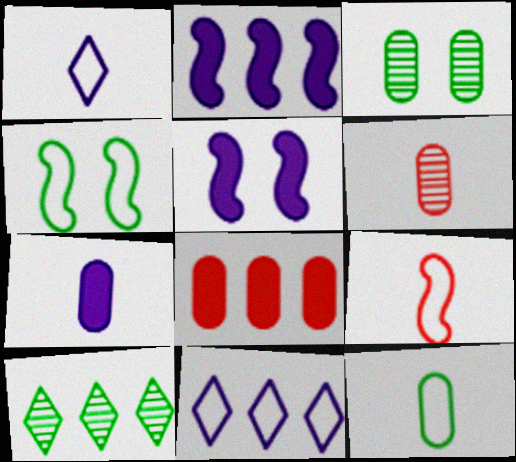[[1, 9, 12], 
[6, 7, 12]]